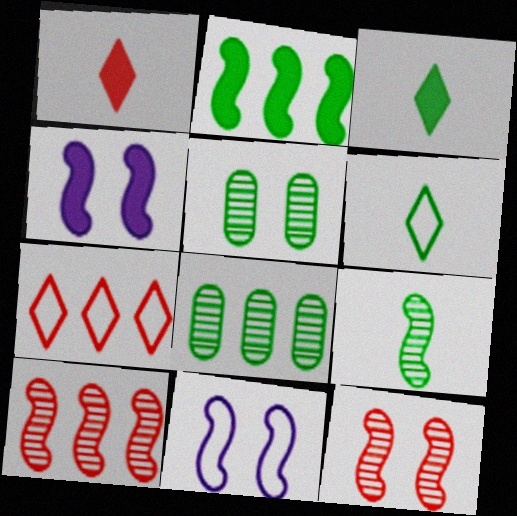[[1, 8, 11], 
[2, 5, 6]]